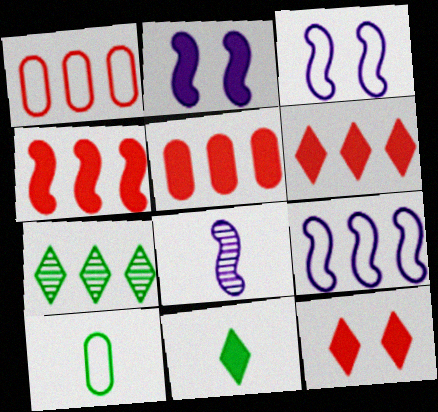[[2, 5, 11], 
[2, 8, 9], 
[4, 5, 6], 
[5, 7, 9]]